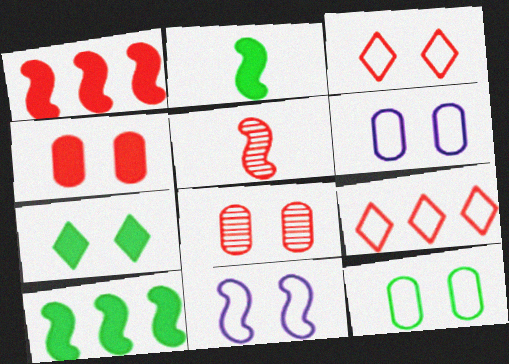[[3, 11, 12], 
[4, 5, 9], 
[5, 10, 11], 
[7, 8, 11]]